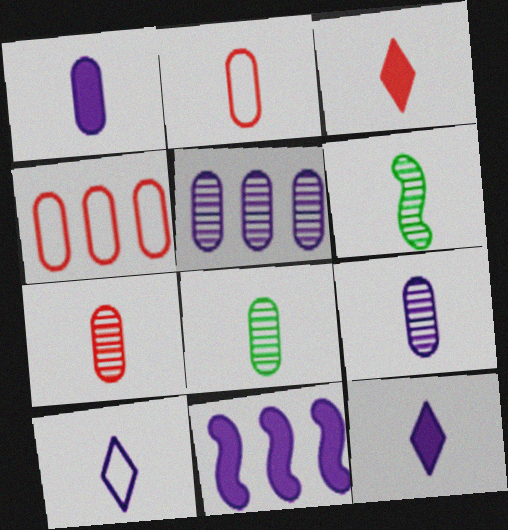[[1, 2, 8], 
[2, 6, 12], 
[7, 8, 9]]